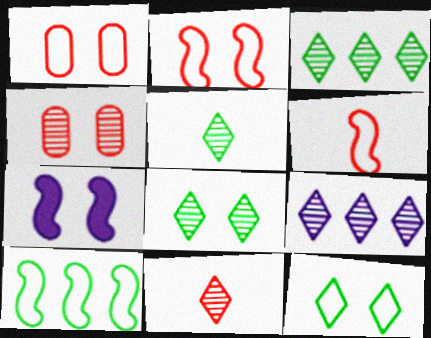[[1, 7, 8], 
[3, 5, 8], 
[4, 7, 12], 
[8, 9, 11]]